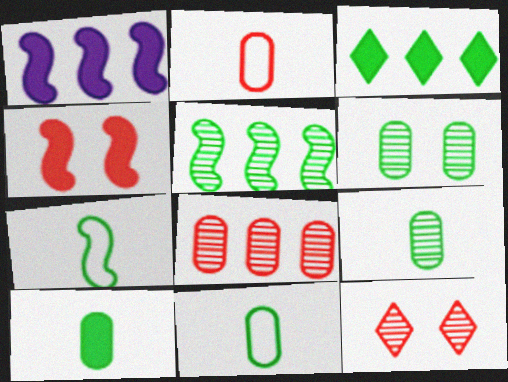[[1, 11, 12], 
[3, 6, 7], 
[9, 10, 11]]